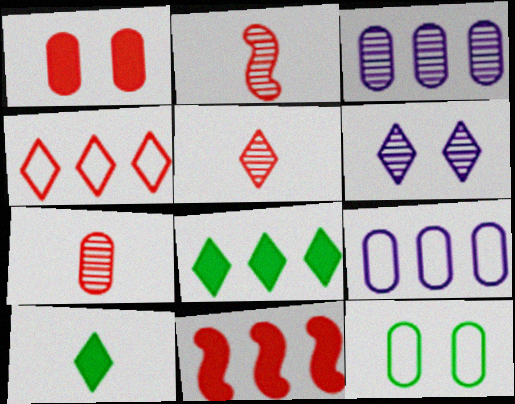[[1, 2, 4], 
[2, 5, 7], 
[4, 6, 10]]